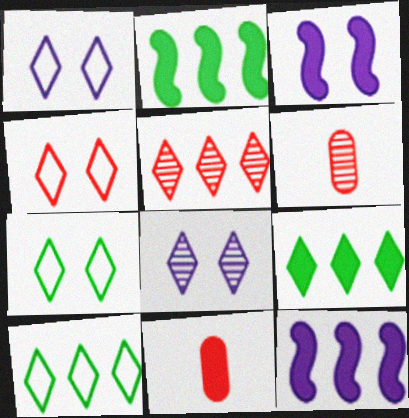[[1, 2, 6], 
[1, 4, 7], 
[3, 6, 10], 
[3, 9, 11], 
[6, 7, 12]]